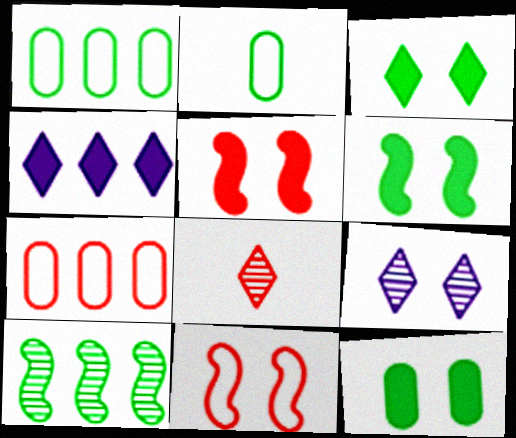[[2, 3, 10], 
[3, 6, 12], 
[4, 7, 10], 
[5, 7, 8], 
[9, 11, 12]]